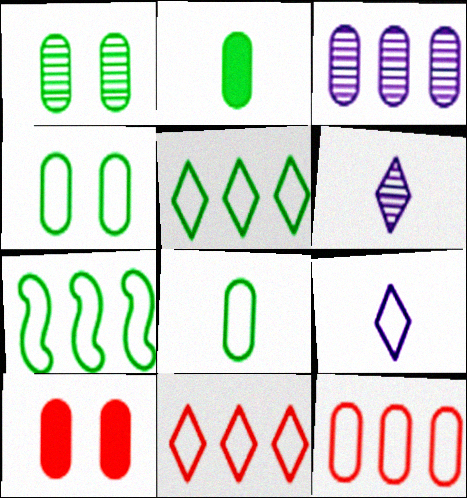[[3, 8, 10], 
[6, 7, 10]]